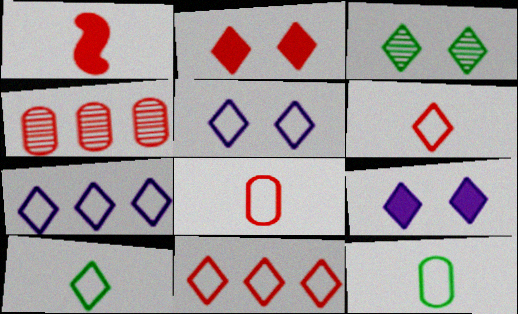[[2, 3, 5], 
[5, 10, 11]]